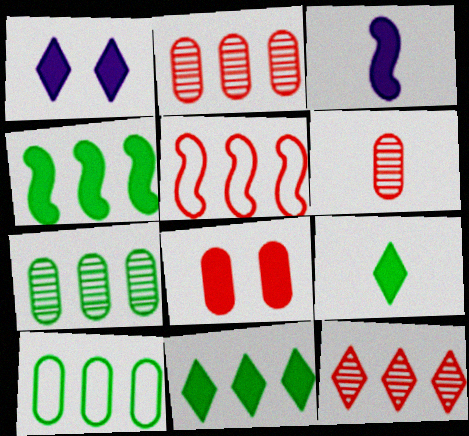[[3, 8, 11]]